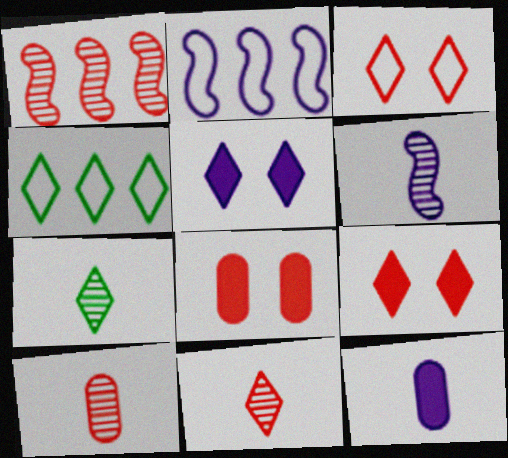[[2, 7, 8], 
[4, 5, 11], 
[4, 6, 8], 
[6, 7, 10]]